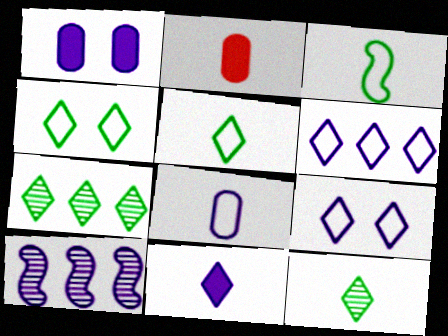[[2, 4, 10]]